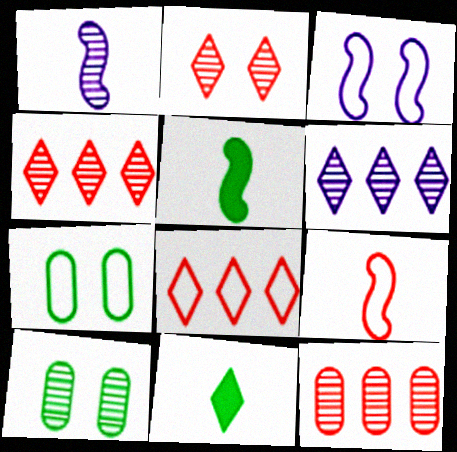[[1, 4, 10], 
[1, 5, 9], 
[3, 11, 12]]